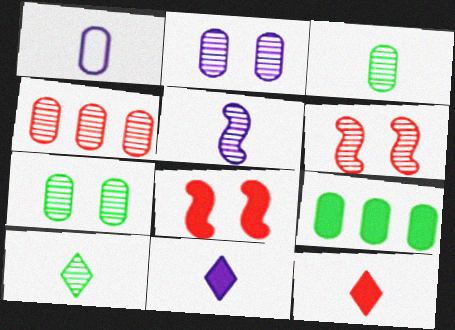[[1, 5, 11], 
[2, 3, 4], 
[8, 9, 11]]